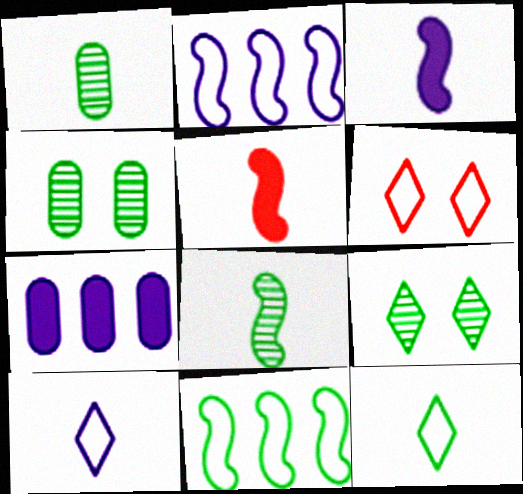[[1, 5, 10], 
[6, 7, 8]]